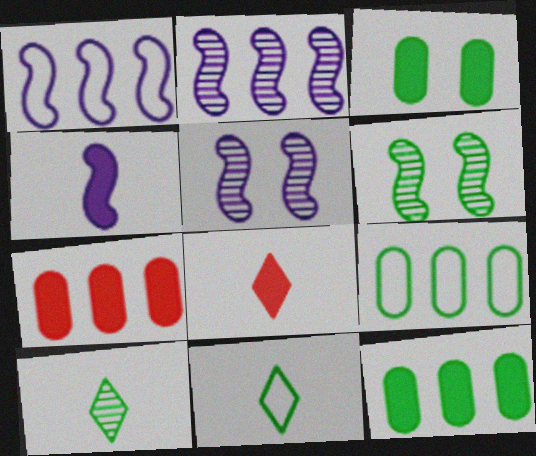[[1, 4, 5], 
[5, 7, 11], 
[5, 8, 9], 
[6, 11, 12]]